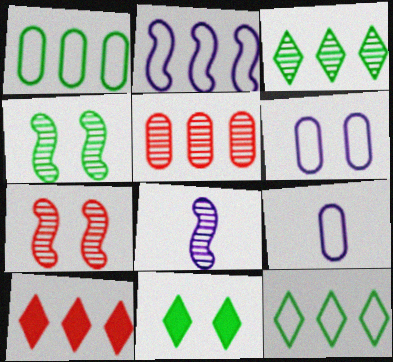[[4, 9, 10], 
[6, 7, 11]]